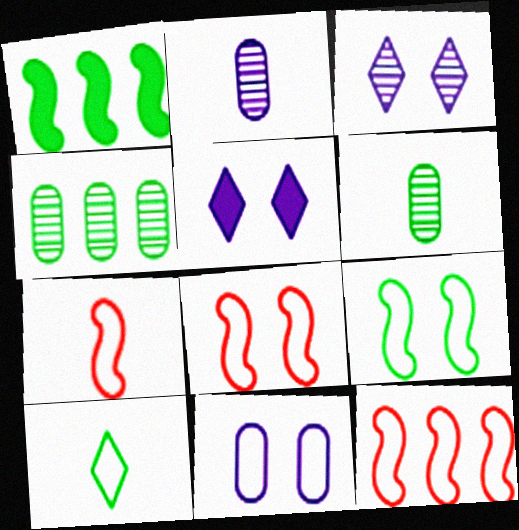[[4, 5, 7], 
[5, 6, 12], 
[7, 8, 12], 
[10, 11, 12]]